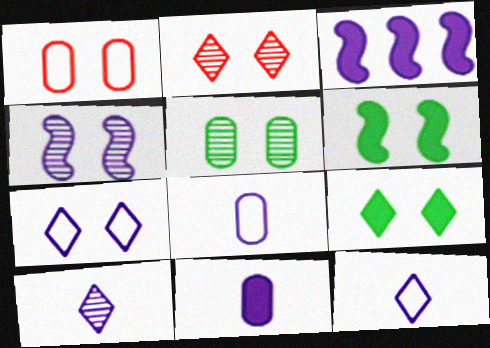[[1, 4, 9], 
[2, 4, 5], 
[2, 7, 9]]